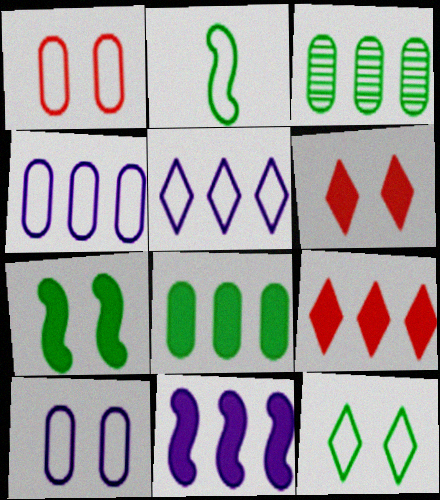[[1, 2, 5], 
[8, 9, 11]]